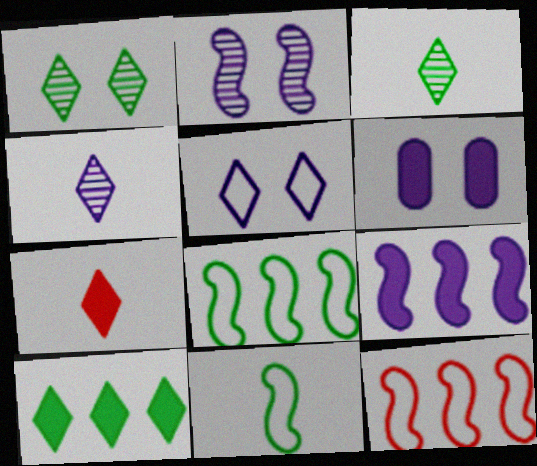[[2, 5, 6], 
[3, 6, 12]]